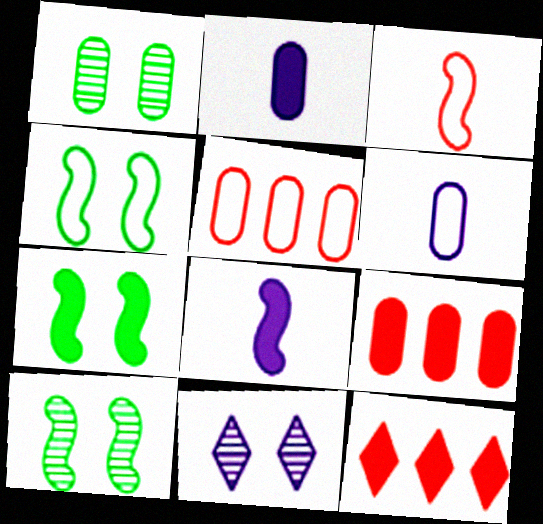[[1, 2, 5], 
[1, 6, 9], 
[2, 7, 12], 
[4, 7, 10], 
[6, 10, 12]]